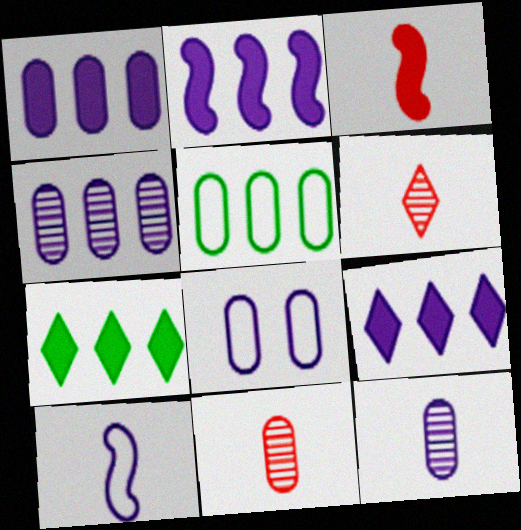[[1, 2, 9], 
[1, 8, 12]]